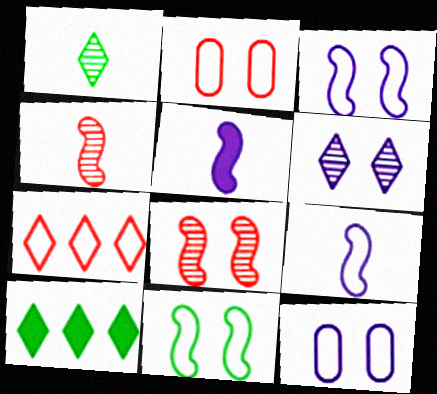[[4, 10, 12]]